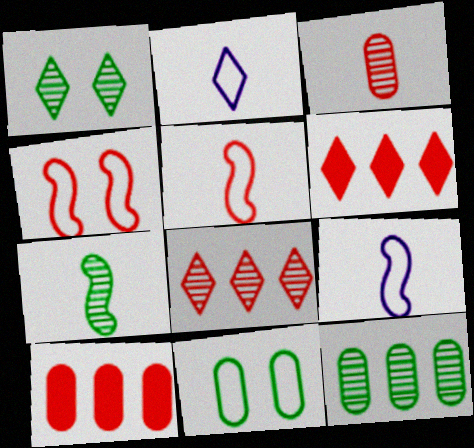[[1, 2, 6], 
[1, 7, 12], 
[1, 9, 10], 
[3, 4, 6]]